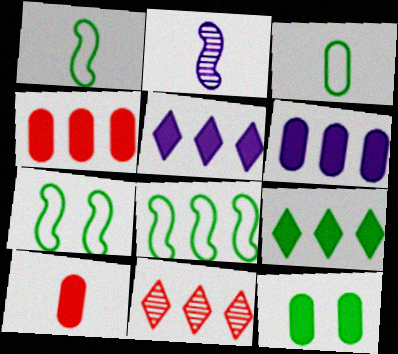[[1, 7, 8], 
[6, 8, 11], 
[6, 10, 12]]